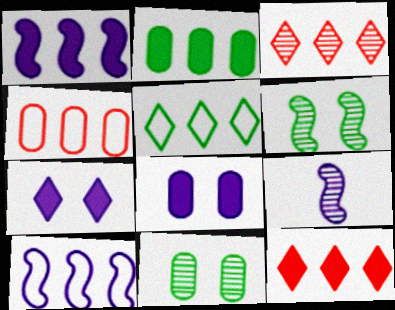[[1, 2, 12], 
[2, 3, 10], 
[3, 9, 11], 
[4, 5, 10]]